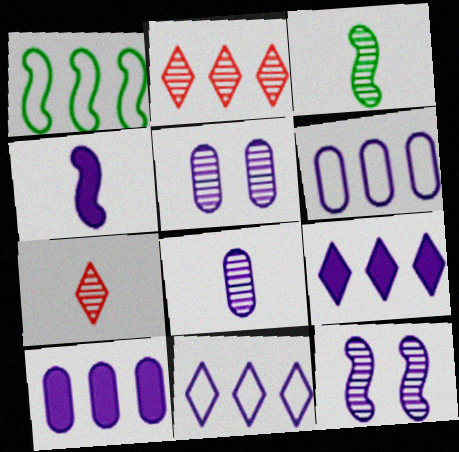[[1, 2, 10], 
[2, 3, 5], 
[3, 7, 8], 
[4, 5, 11]]